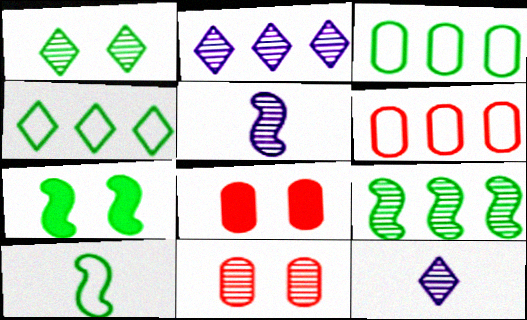[[2, 8, 10], 
[4, 5, 8], 
[6, 7, 12], 
[7, 9, 10], 
[9, 11, 12]]